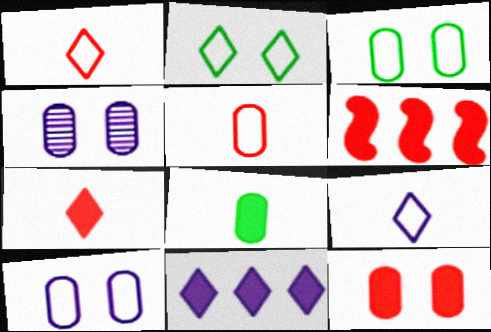[[3, 4, 12], 
[6, 7, 12]]